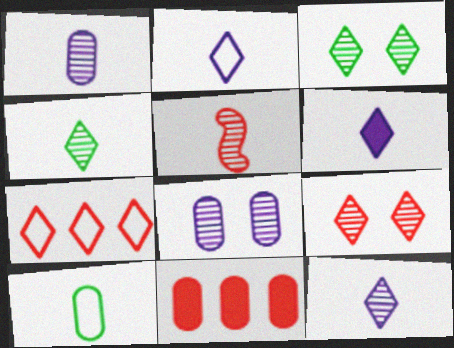[[1, 4, 5], 
[2, 6, 12], 
[3, 6, 7], 
[5, 6, 10], 
[8, 10, 11]]